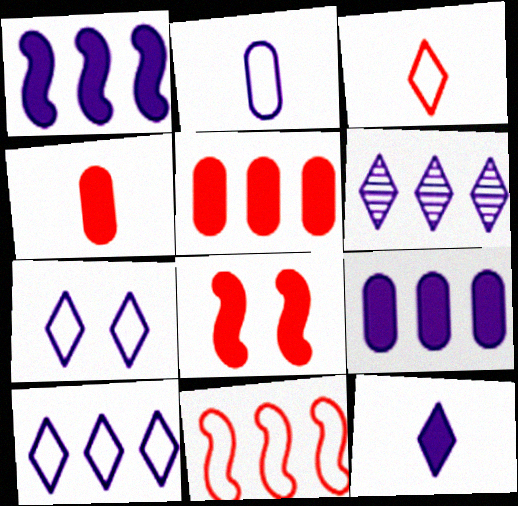[[6, 7, 12]]